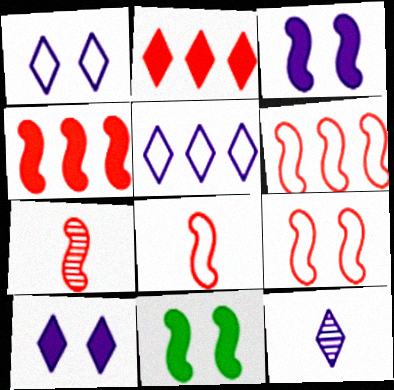[[4, 7, 9], 
[5, 10, 12], 
[6, 8, 9]]